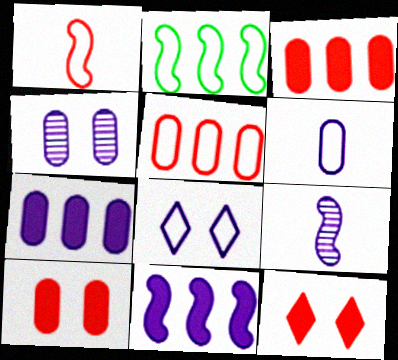[[4, 6, 7], 
[7, 8, 9]]